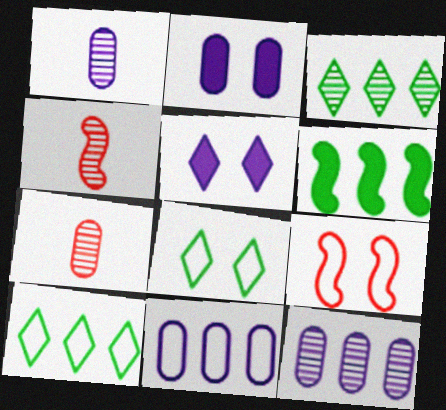[[1, 2, 11], 
[2, 4, 10]]